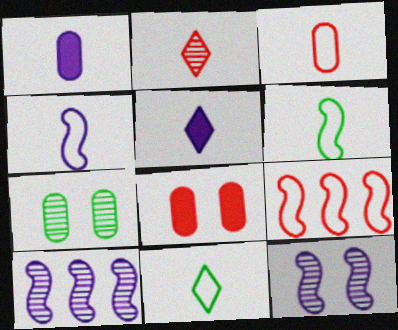[[1, 2, 6], 
[2, 5, 11], 
[2, 7, 10], 
[2, 8, 9], 
[3, 4, 11], 
[5, 7, 9], 
[8, 10, 11]]